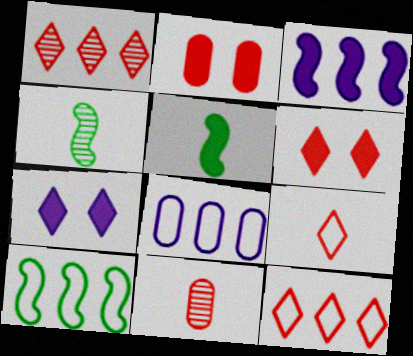[[1, 6, 9], 
[4, 6, 8], 
[7, 10, 11], 
[8, 10, 12]]